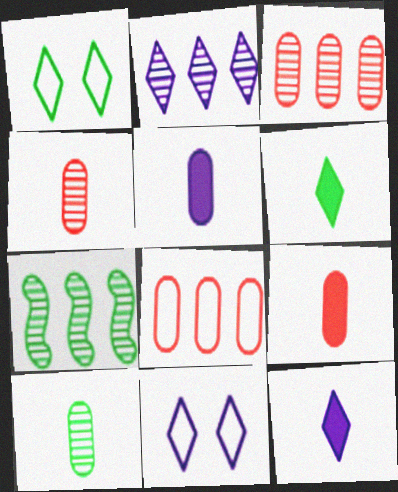[[2, 3, 7], 
[2, 11, 12], 
[7, 9, 11]]